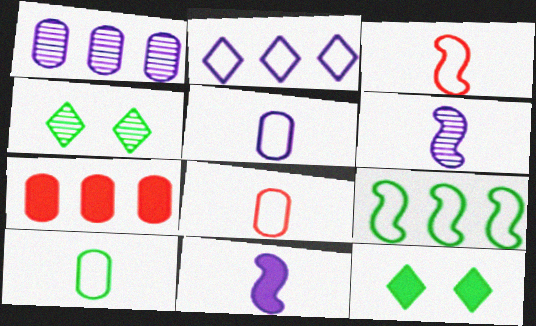[[1, 3, 12], 
[5, 8, 10], 
[7, 11, 12]]